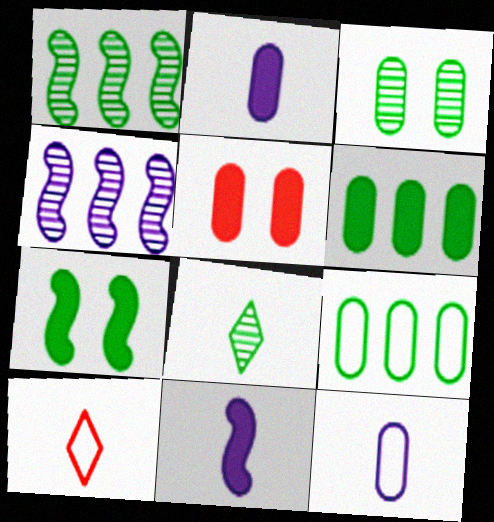[[1, 3, 8], 
[2, 5, 6], 
[7, 8, 9]]